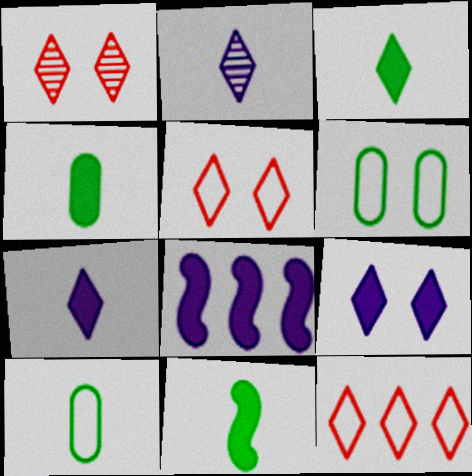[[1, 8, 10], 
[3, 4, 11]]